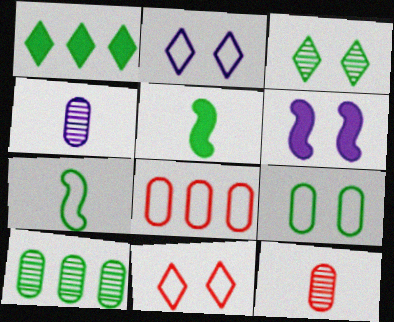[[2, 7, 8]]